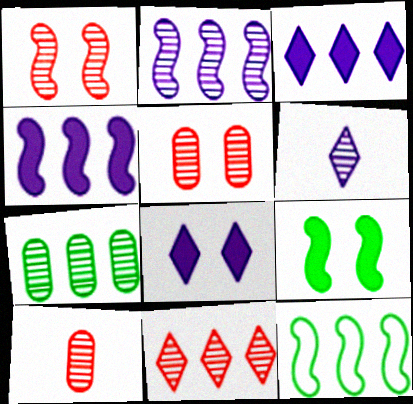[[1, 6, 7], 
[1, 10, 11], 
[2, 7, 11], 
[8, 10, 12]]